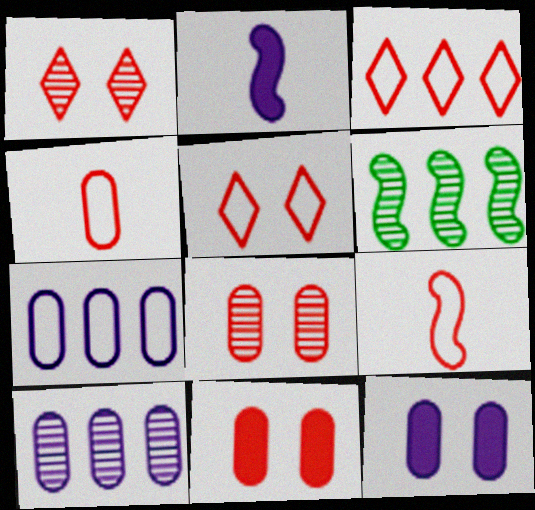[]